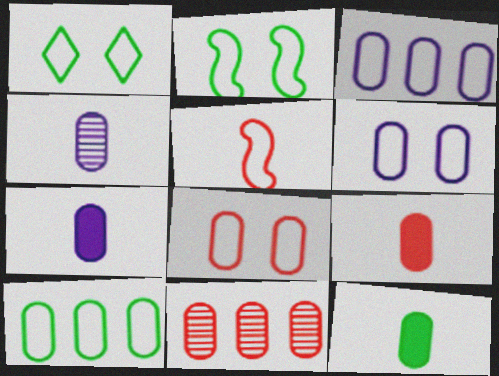[[1, 3, 5], 
[6, 11, 12], 
[7, 9, 12], 
[8, 9, 11]]